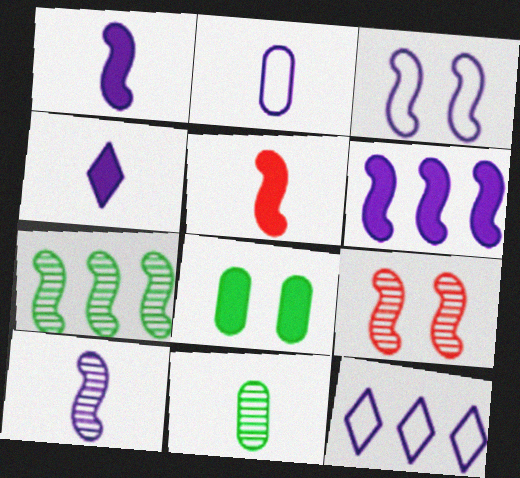[[2, 3, 12], 
[2, 4, 10], 
[3, 5, 7], 
[3, 6, 10], 
[7, 9, 10]]